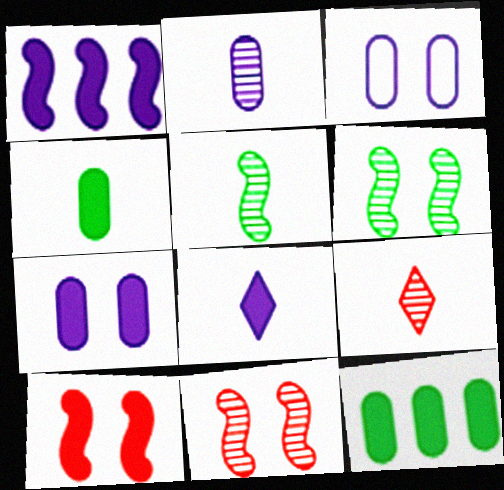[[1, 7, 8], 
[2, 5, 9], 
[8, 10, 12]]